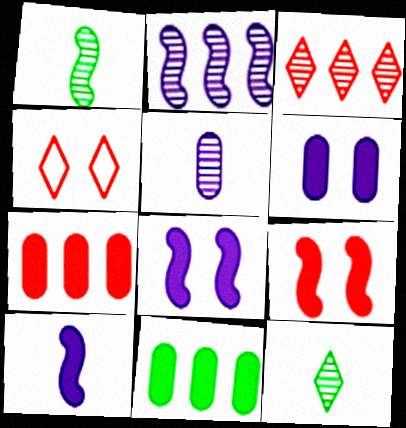[]